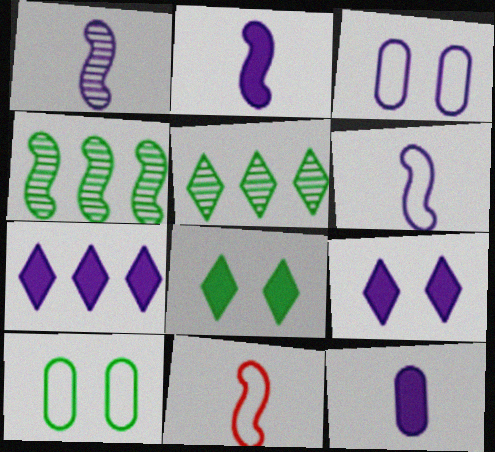[[1, 2, 6], 
[1, 3, 7]]